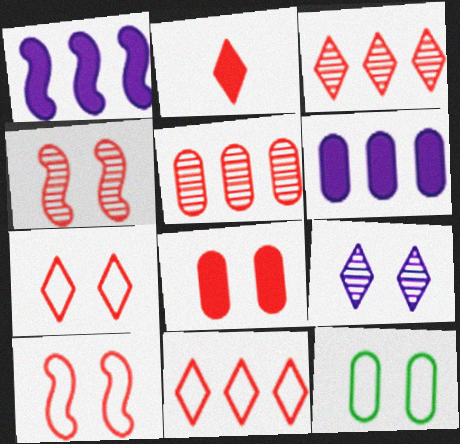[[2, 3, 7], 
[2, 5, 10], 
[4, 7, 8]]